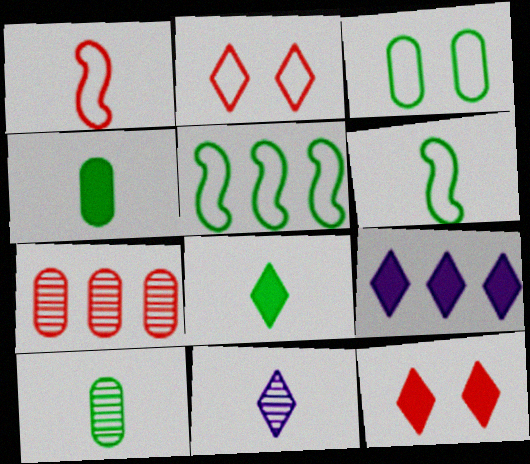[[1, 4, 11], 
[1, 7, 12], 
[5, 7, 9], 
[6, 8, 10], 
[8, 9, 12]]